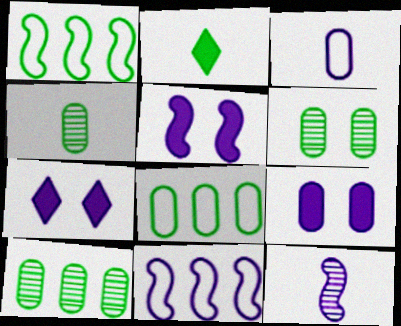[[1, 2, 6], 
[4, 6, 10], 
[5, 7, 9], 
[5, 11, 12]]